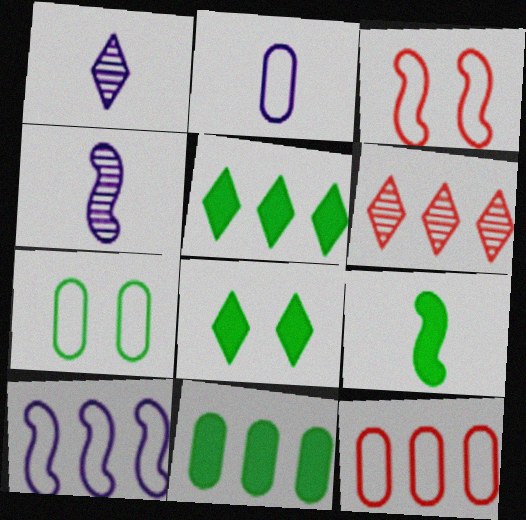[[1, 3, 11], 
[2, 7, 12], 
[4, 8, 12], 
[6, 10, 11], 
[8, 9, 11]]